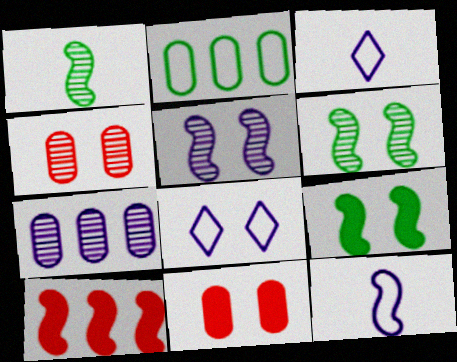[[4, 8, 9], 
[6, 8, 11], 
[6, 10, 12]]